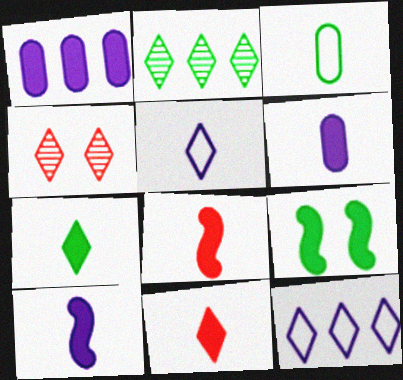[[1, 9, 11], 
[2, 3, 9], 
[4, 7, 12], 
[6, 7, 8]]